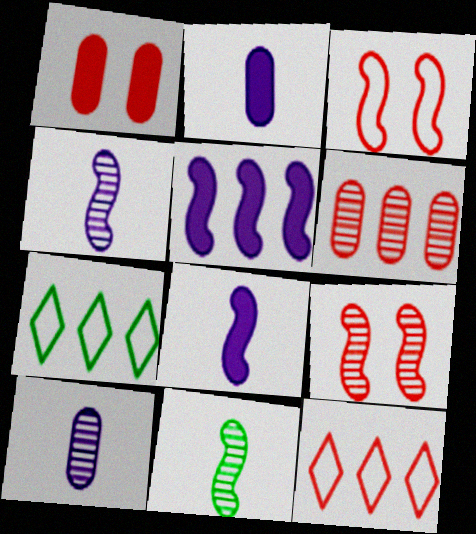[[1, 4, 7], 
[2, 7, 9], 
[3, 5, 11], 
[5, 6, 7]]